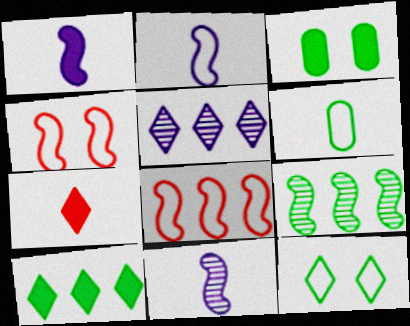[[1, 2, 11], 
[1, 4, 9], 
[5, 7, 12], 
[6, 7, 11]]